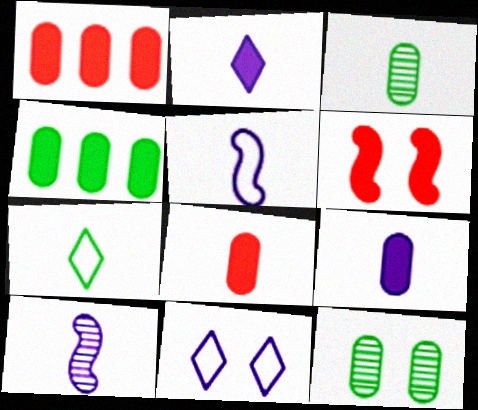[[2, 4, 6], 
[6, 11, 12], 
[7, 8, 10]]